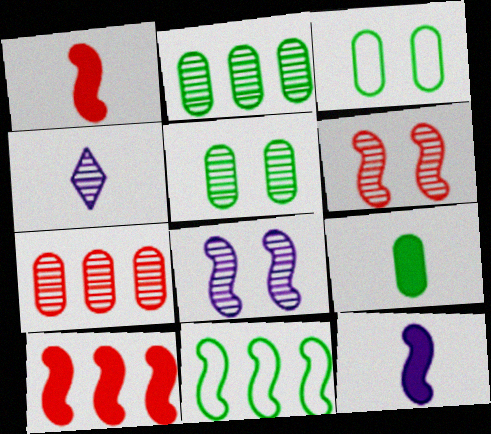[[1, 8, 11], 
[2, 3, 9], 
[2, 4, 6], 
[3, 4, 10], 
[6, 11, 12]]